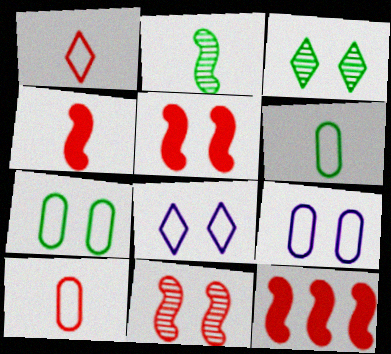[[3, 5, 9], 
[4, 5, 12]]